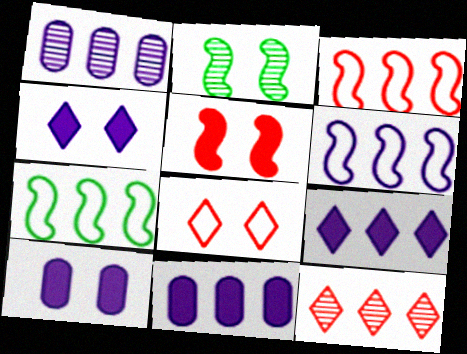[[1, 6, 9], 
[2, 8, 10], 
[3, 6, 7], 
[7, 11, 12]]